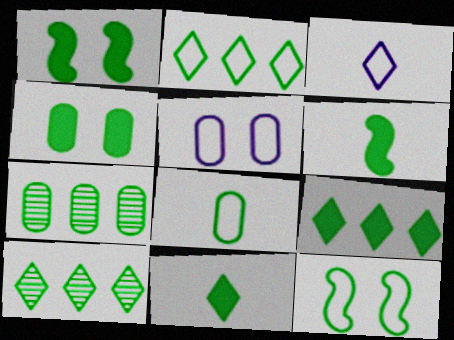[[1, 8, 10], 
[2, 8, 12], 
[2, 9, 10], 
[4, 6, 9], 
[4, 7, 8], 
[7, 11, 12]]